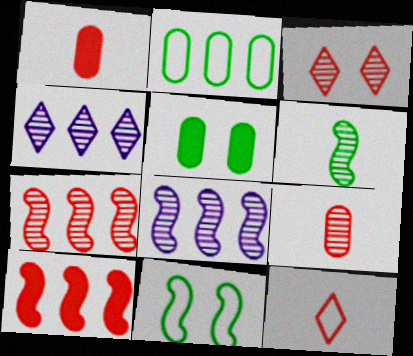[[1, 4, 11], 
[2, 4, 10], 
[3, 7, 9], 
[5, 8, 12]]